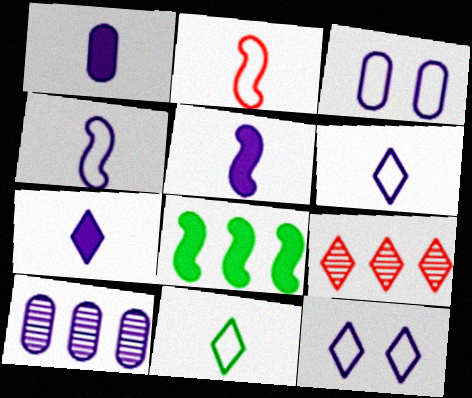[[1, 3, 10], 
[1, 5, 7], 
[5, 10, 12]]